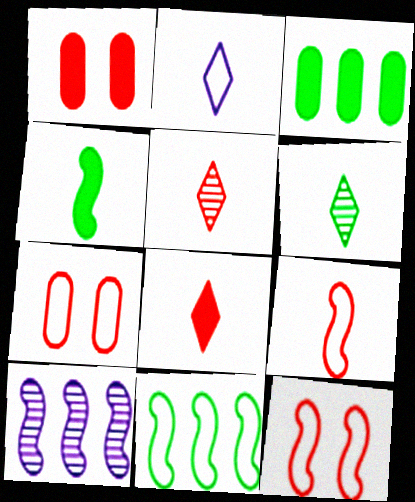[[2, 6, 8], 
[2, 7, 11], 
[4, 10, 12]]